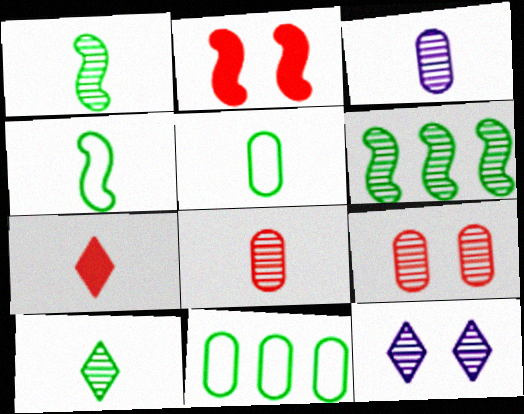[[3, 4, 7], 
[6, 8, 12]]